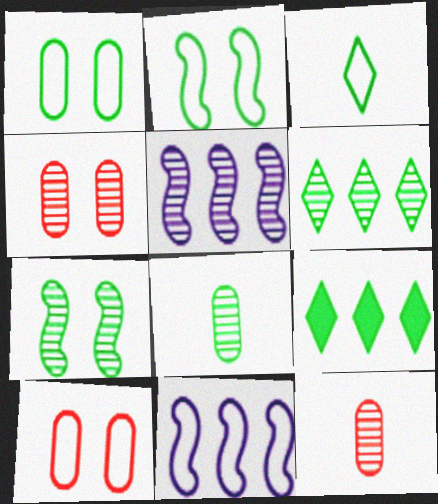[[2, 8, 9], 
[3, 10, 11], 
[6, 7, 8]]